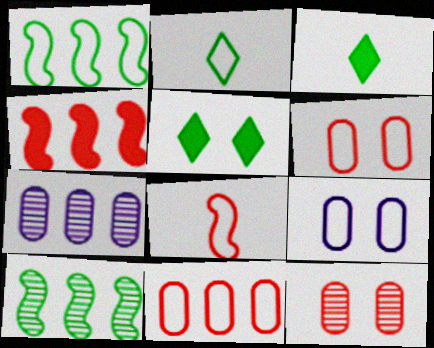[[5, 7, 8]]